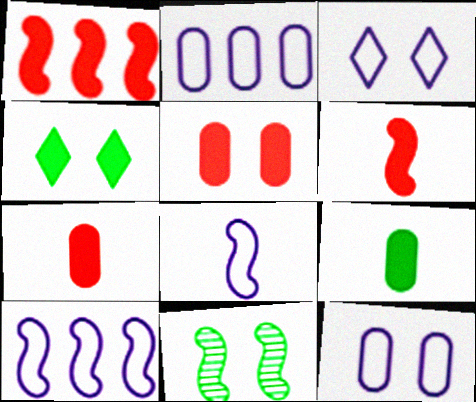[[1, 8, 11], 
[2, 3, 8], 
[3, 5, 11], 
[6, 10, 11]]